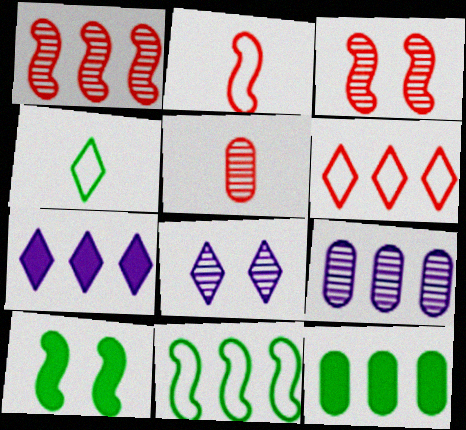[[2, 8, 12]]